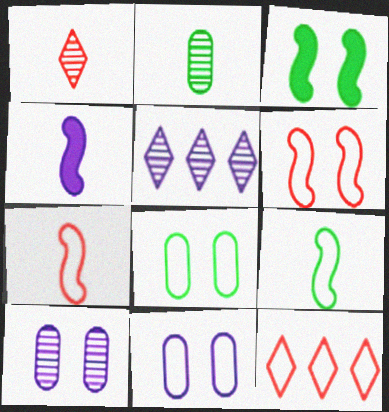[[4, 5, 11], 
[9, 11, 12]]